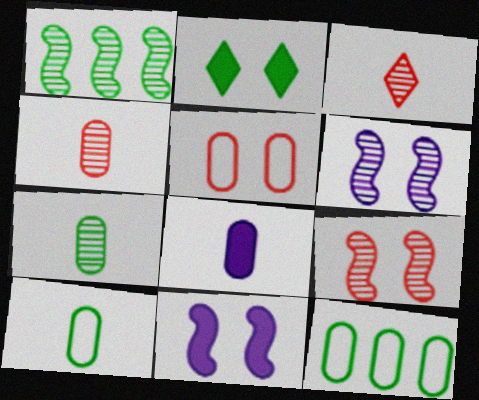[[1, 2, 10], 
[2, 5, 6], 
[3, 11, 12], 
[4, 8, 10]]